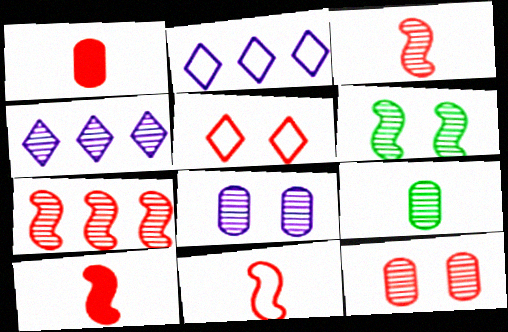[[1, 2, 6], 
[1, 5, 7], 
[3, 10, 11]]